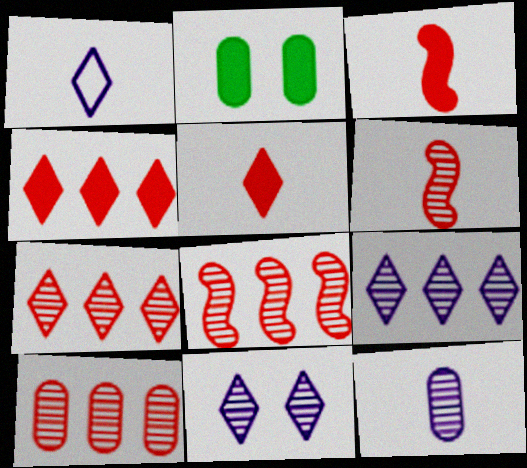[[1, 2, 8], 
[7, 8, 10]]